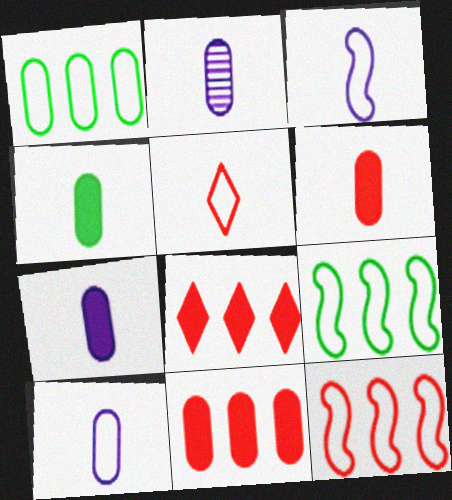[[2, 7, 10], 
[4, 6, 7]]